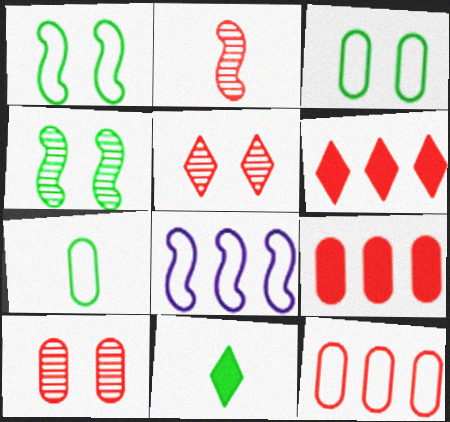[[8, 10, 11]]